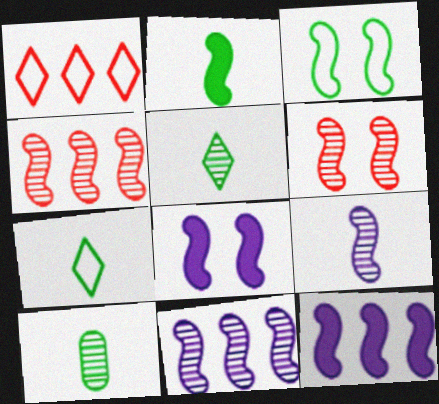[[1, 8, 10], 
[2, 7, 10], 
[3, 6, 8]]